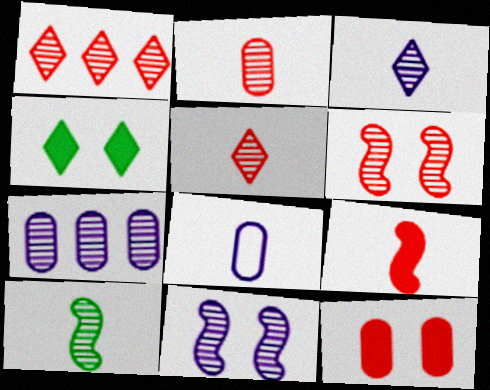[[1, 2, 6], 
[2, 3, 10], 
[3, 7, 11]]